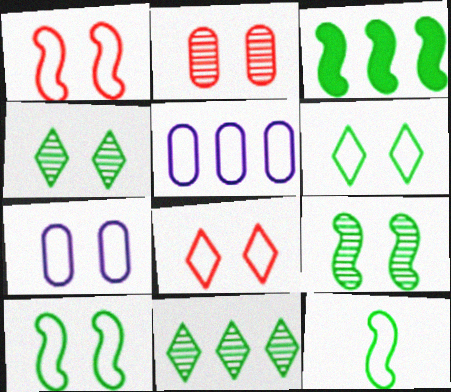[[1, 6, 7], 
[3, 9, 12], 
[5, 8, 12], 
[7, 8, 10]]